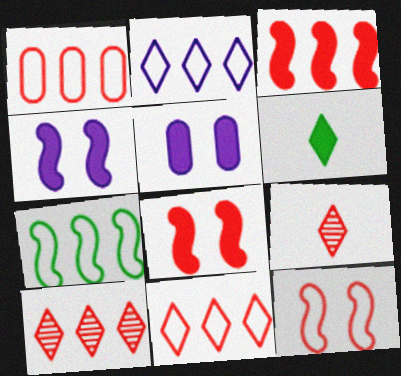[[1, 2, 7], 
[1, 3, 10], 
[1, 8, 9], 
[3, 5, 6], 
[5, 7, 9]]